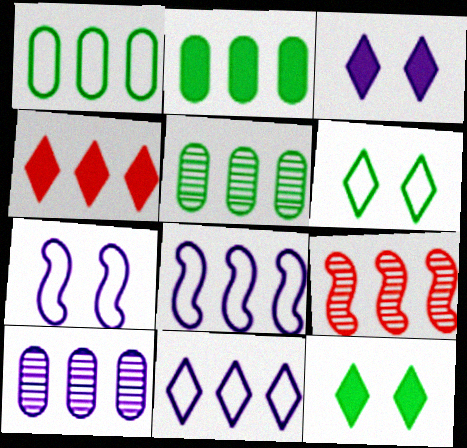[[1, 2, 5], 
[2, 9, 11], 
[4, 5, 8]]